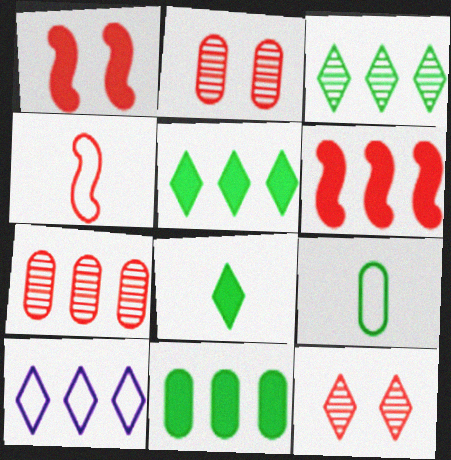[[8, 10, 12]]